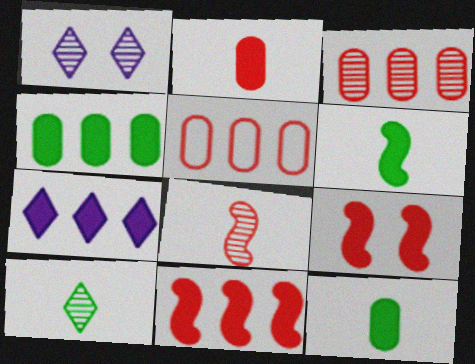[[1, 5, 6], 
[4, 7, 11], 
[7, 9, 12]]